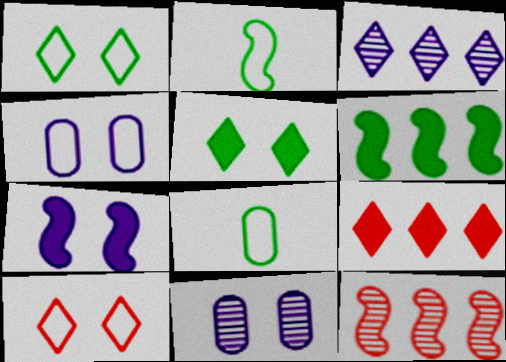[[2, 7, 12], 
[2, 9, 11]]